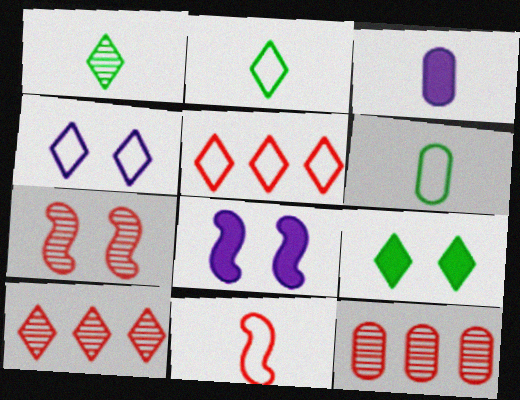[[1, 3, 11], 
[2, 4, 5], 
[2, 8, 12], 
[6, 8, 10]]